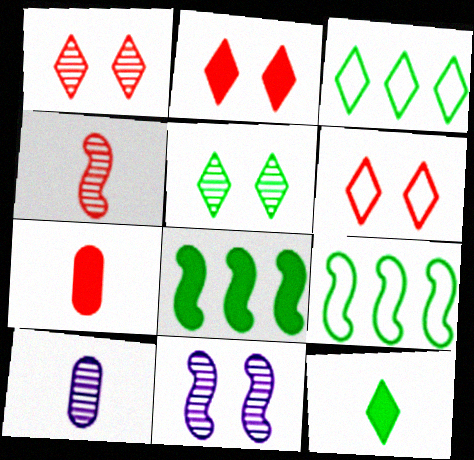[[1, 2, 6], 
[2, 9, 10], 
[3, 5, 12], 
[3, 7, 11], 
[6, 8, 10]]